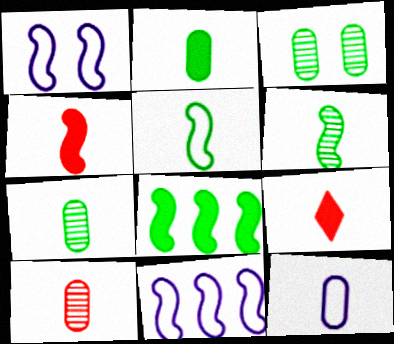[[2, 10, 12], 
[3, 9, 11], 
[6, 9, 12]]